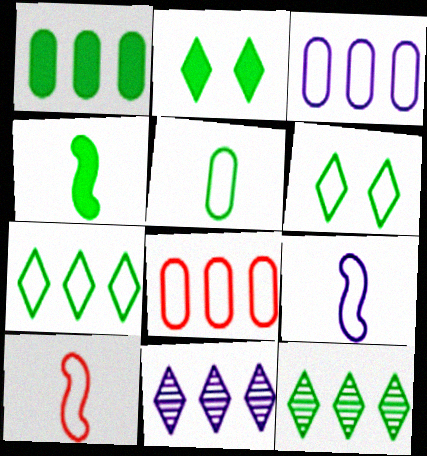[[1, 2, 4], 
[3, 6, 10], 
[6, 8, 9]]